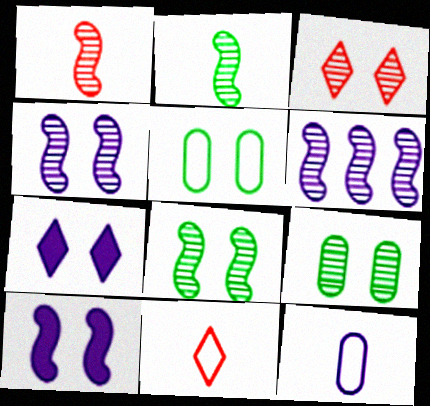[[1, 6, 8], 
[3, 4, 9], 
[3, 5, 10], 
[6, 7, 12]]